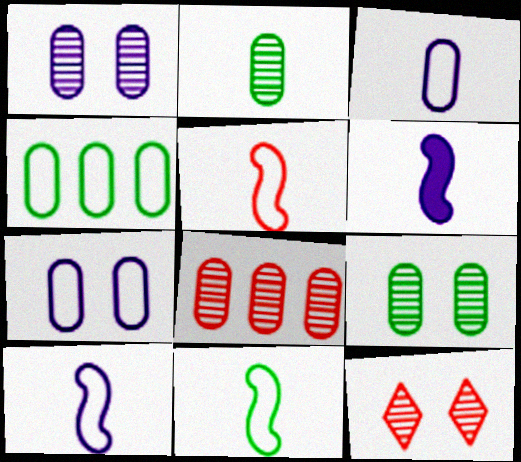[[1, 2, 8], 
[4, 6, 12], 
[5, 10, 11]]